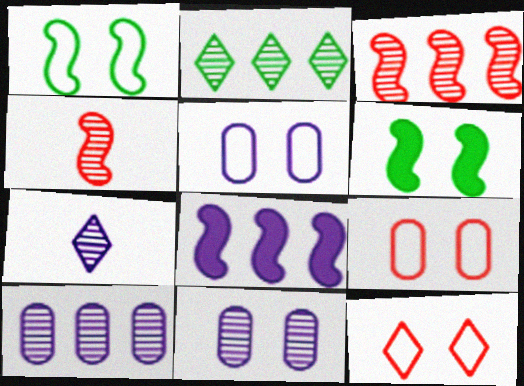[[1, 4, 8], 
[1, 5, 12], 
[2, 3, 10], 
[2, 4, 11], 
[5, 7, 8], 
[6, 11, 12]]